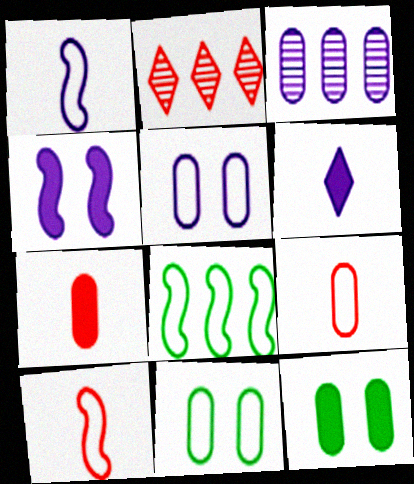[[1, 2, 12], 
[3, 7, 11], 
[3, 9, 12]]